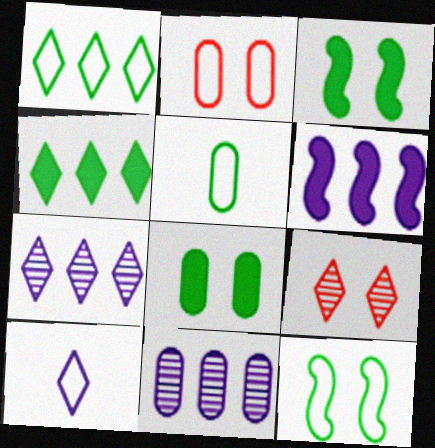[[1, 5, 12], 
[4, 9, 10], 
[5, 6, 9]]